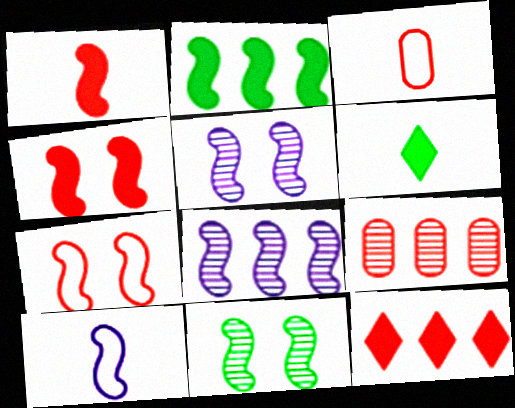[]